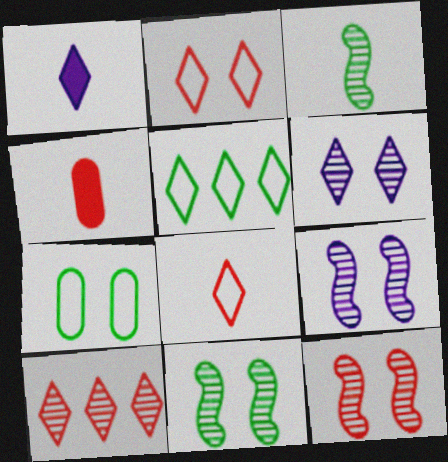[[4, 5, 9], 
[9, 11, 12]]